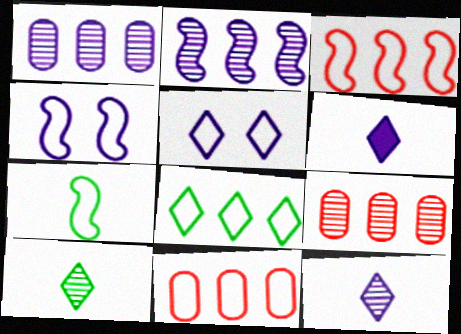[[1, 4, 6], 
[3, 4, 7], 
[5, 7, 11]]